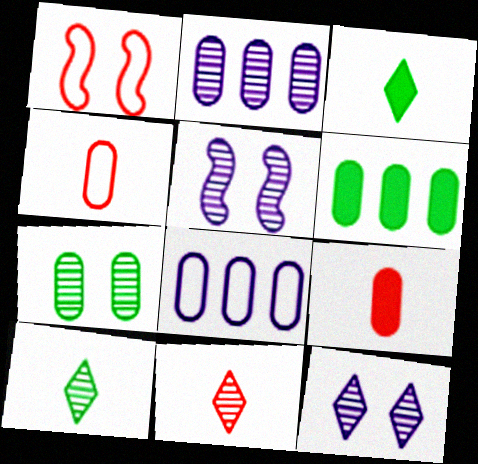[[1, 2, 3], 
[7, 8, 9]]